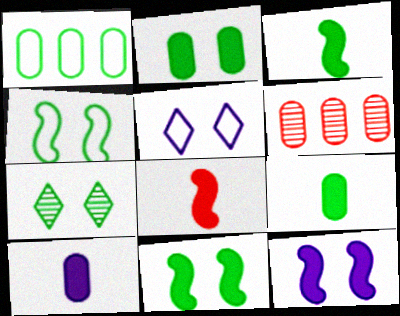[[1, 3, 7], 
[2, 4, 7], 
[3, 5, 6]]